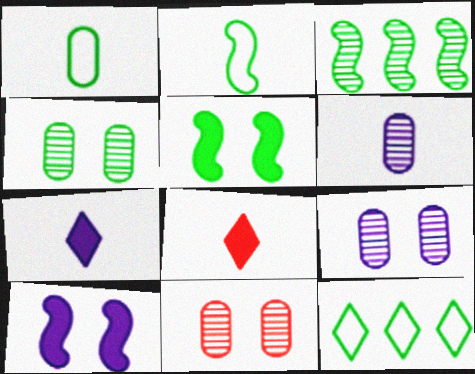[[2, 3, 5], 
[2, 6, 8], 
[4, 9, 11]]